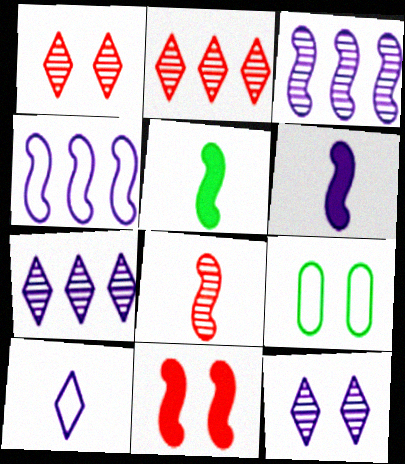[[2, 6, 9], 
[9, 11, 12]]